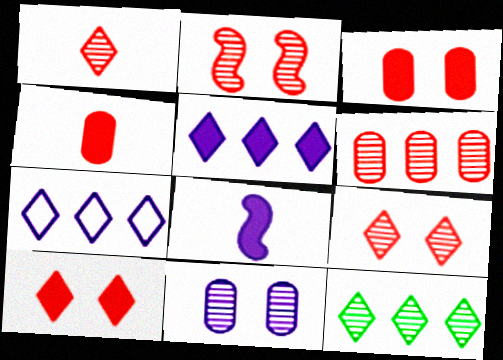[[1, 2, 6], 
[7, 8, 11]]